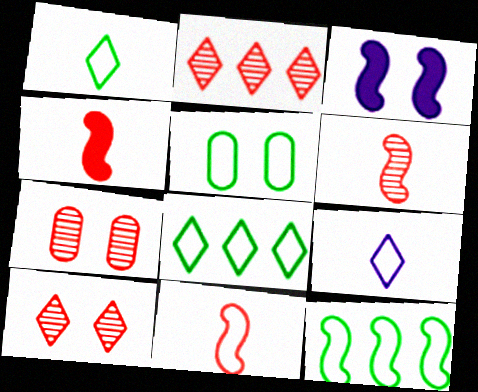[[1, 5, 12], 
[2, 6, 7], 
[3, 5, 10], 
[3, 6, 12], 
[4, 6, 11]]